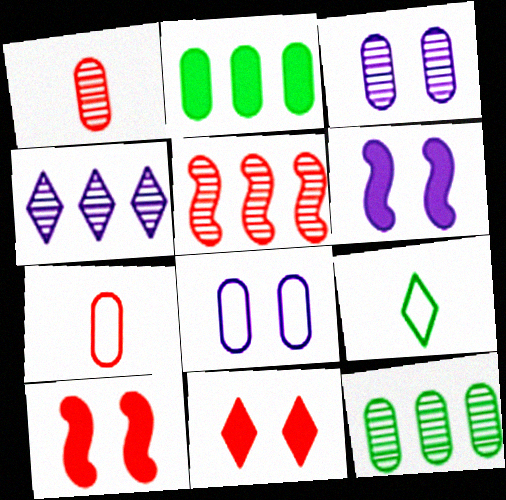[[1, 2, 8], 
[1, 3, 12], 
[2, 3, 7], 
[4, 5, 12], 
[4, 9, 11], 
[5, 7, 11]]